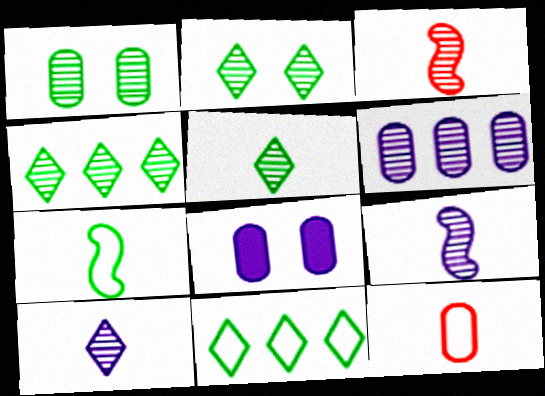[[2, 3, 6], 
[2, 4, 5], 
[3, 8, 11]]